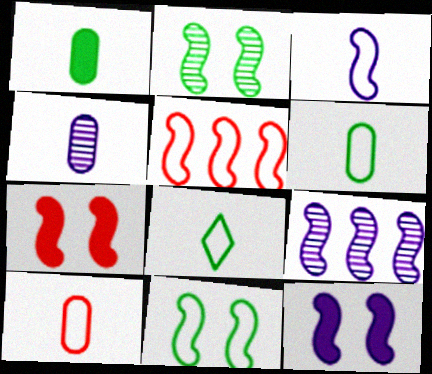[[1, 4, 10], 
[3, 5, 11], 
[3, 8, 10], 
[3, 9, 12]]